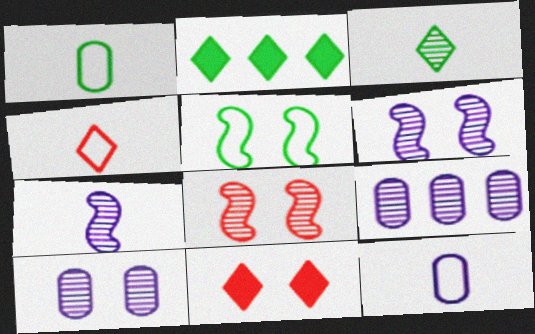[[2, 8, 12], 
[3, 8, 9], 
[5, 10, 11]]